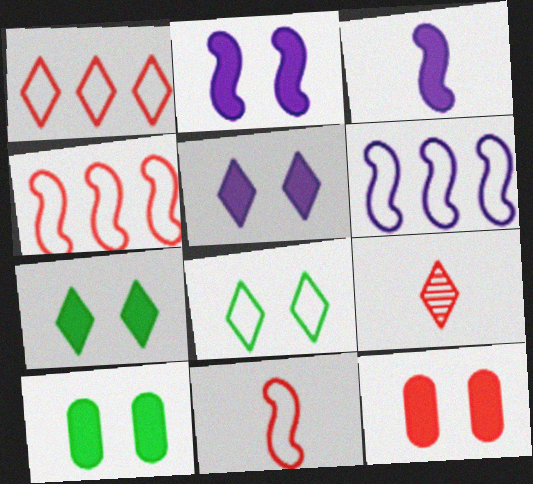[[2, 7, 12], 
[4, 9, 12], 
[6, 9, 10]]